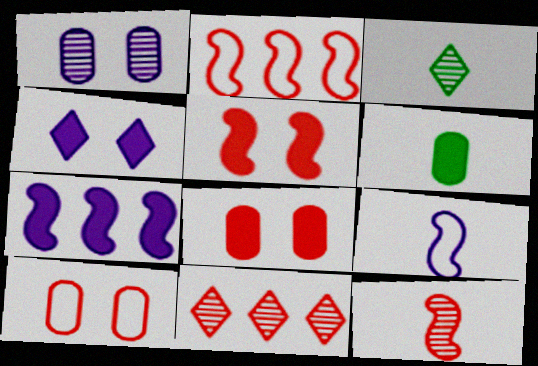[[2, 5, 12], 
[3, 7, 10]]